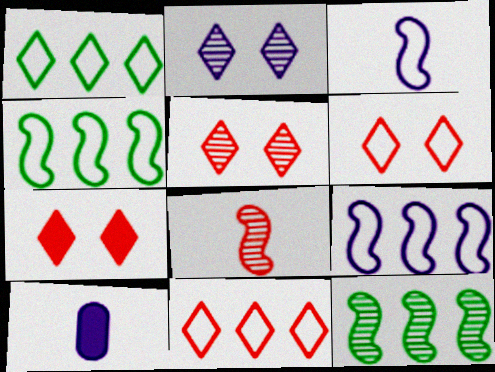[[2, 9, 10], 
[4, 5, 10], 
[5, 6, 7], 
[6, 10, 12]]